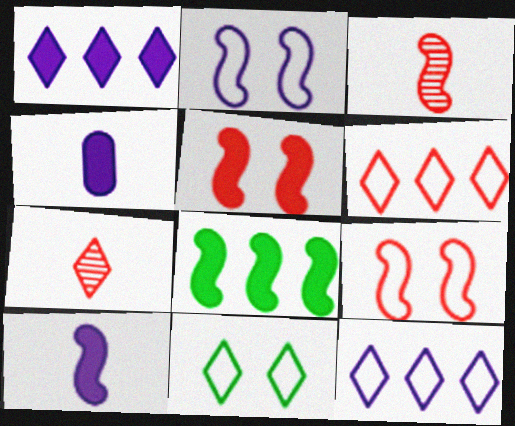[[1, 7, 11], 
[2, 3, 8], 
[5, 8, 10]]